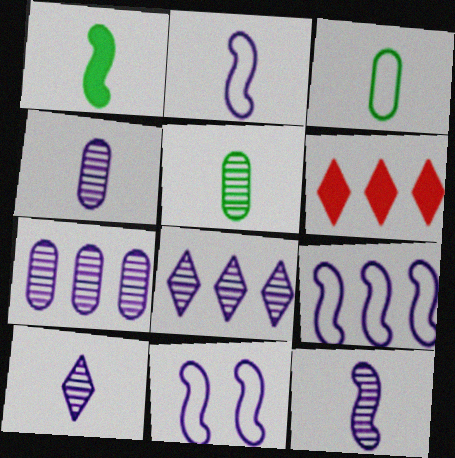[[2, 9, 11], 
[4, 10, 12], 
[5, 6, 11]]